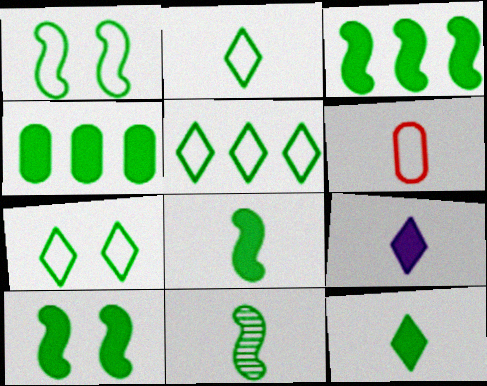[[1, 3, 11], 
[2, 5, 7], 
[3, 8, 10], 
[4, 7, 11], 
[4, 10, 12], 
[6, 9, 11]]